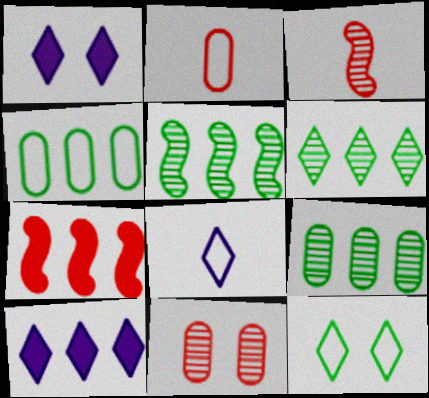[[1, 2, 5], 
[1, 3, 4], 
[5, 6, 9]]